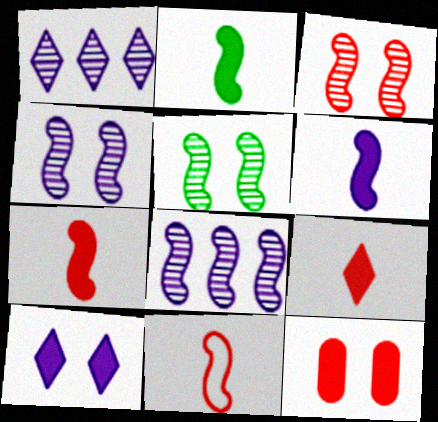[[2, 6, 7], 
[3, 4, 5]]